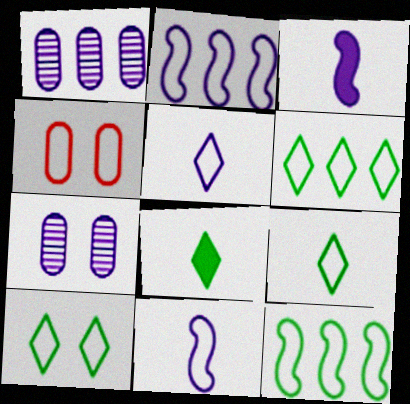[[2, 4, 9], 
[4, 5, 12], 
[4, 6, 11], 
[6, 9, 10]]